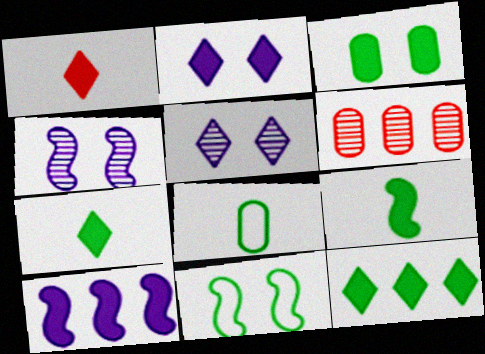[[1, 2, 12], 
[1, 3, 10], 
[3, 9, 12]]